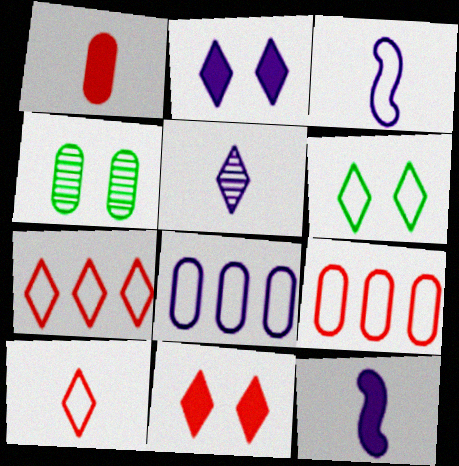[[1, 4, 8], 
[3, 6, 9], 
[4, 7, 12]]